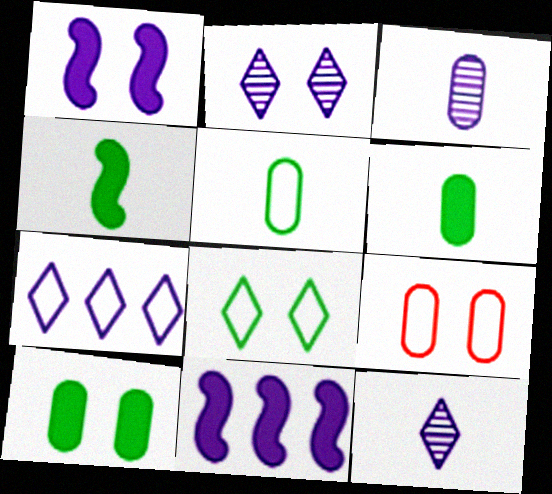[[1, 3, 7]]